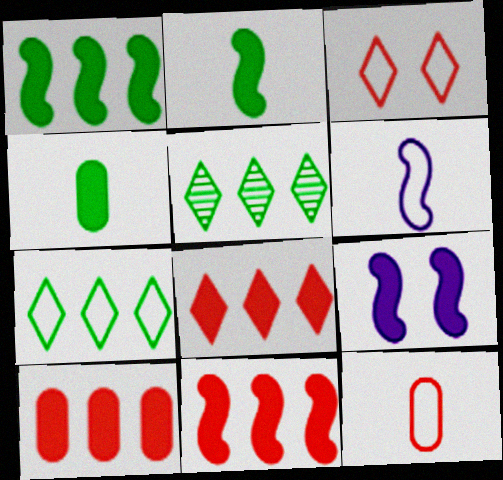[[2, 9, 11], 
[4, 8, 9], 
[5, 9, 12], 
[8, 10, 11]]